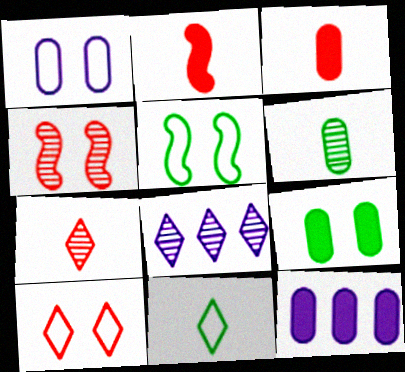[[1, 5, 10], 
[3, 5, 8], 
[3, 9, 12], 
[4, 6, 8], 
[4, 11, 12], 
[5, 7, 12]]